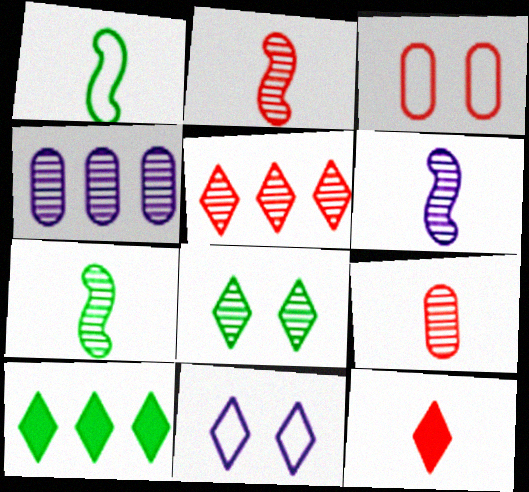[[2, 4, 8], 
[2, 6, 7], 
[3, 6, 10]]